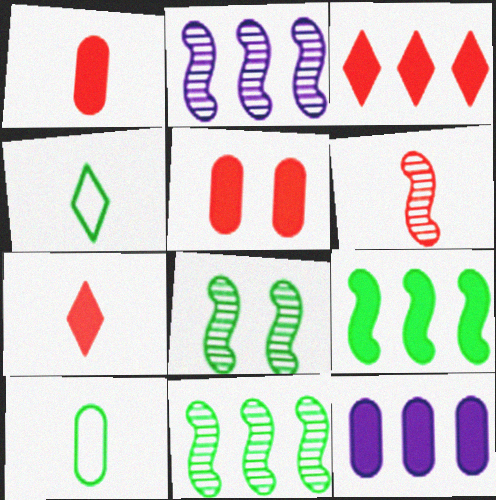[[2, 4, 5], 
[2, 6, 8], 
[3, 9, 12]]